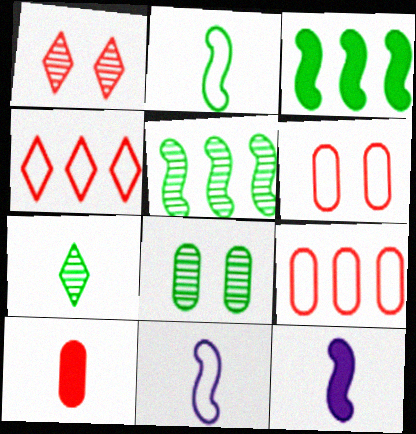[[4, 8, 12], 
[5, 7, 8], 
[7, 10, 11]]